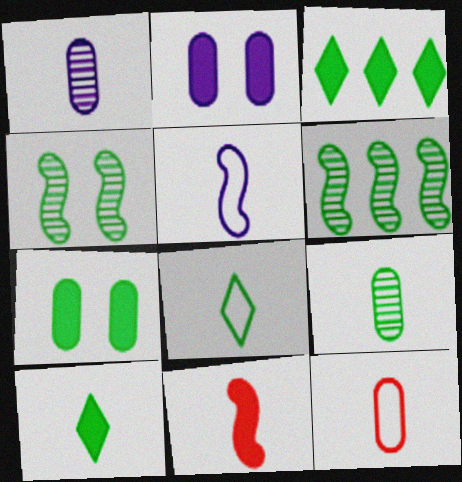[[1, 8, 11], 
[2, 3, 11], 
[5, 8, 12], 
[6, 7, 8]]